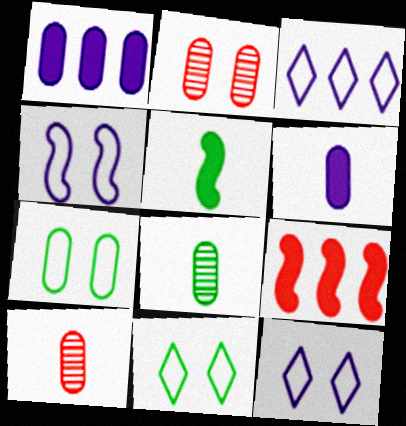[[1, 7, 10], 
[2, 3, 5], 
[8, 9, 12]]